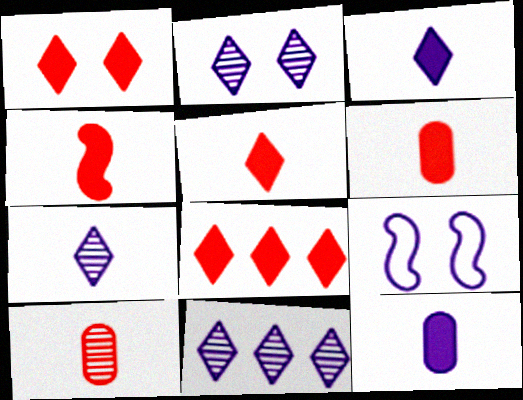[[1, 5, 8], 
[2, 7, 11], 
[4, 5, 6], 
[9, 11, 12]]